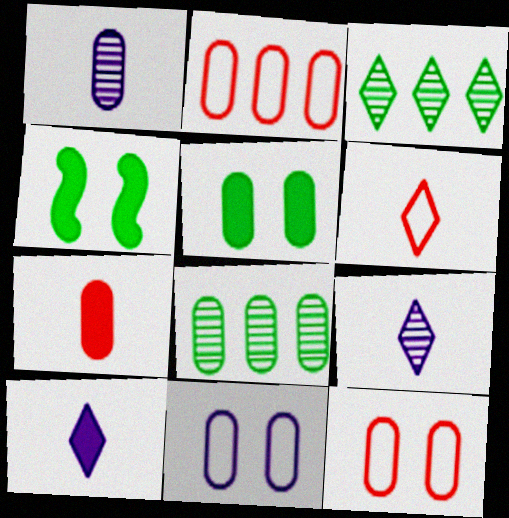[[1, 2, 5], 
[2, 4, 9], 
[7, 8, 11]]